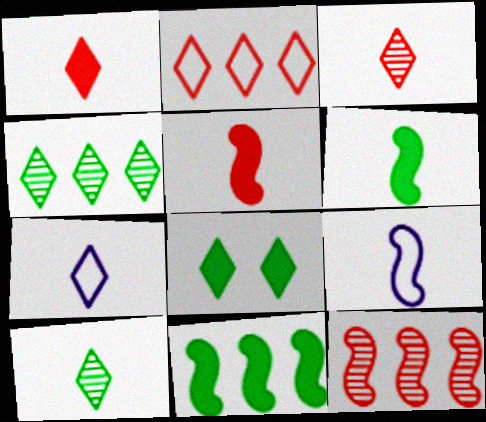[[1, 7, 10]]